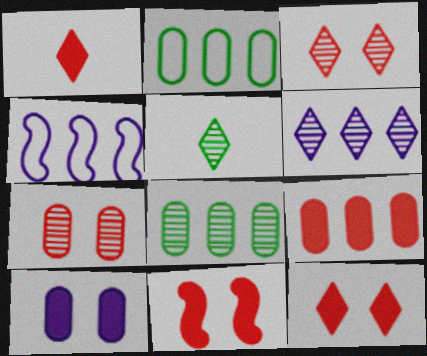[[1, 9, 11], 
[3, 5, 6]]